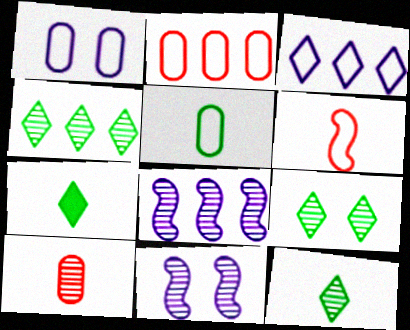[[1, 2, 5], 
[2, 7, 11], 
[4, 9, 12], 
[4, 10, 11], 
[8, 9, 10]]